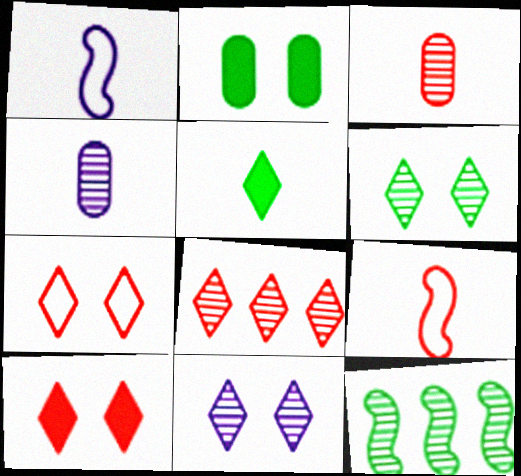[[1, 2, 8], 
[1, 3, 5], 
[3, 11, 12], 
[4, 5, 9]]